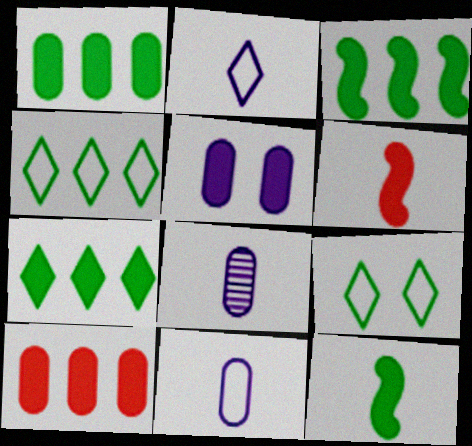[[1, 3, 7], 
[5, 6, 7]]